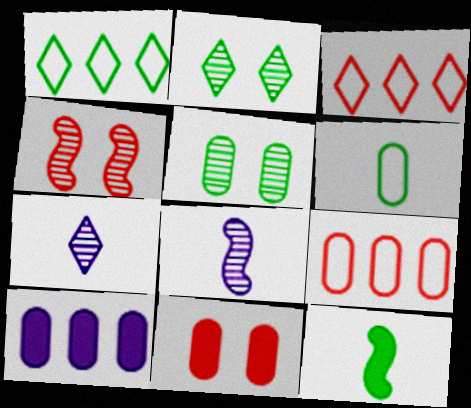[[1, 5, 12], 
[1, 8, 11]]